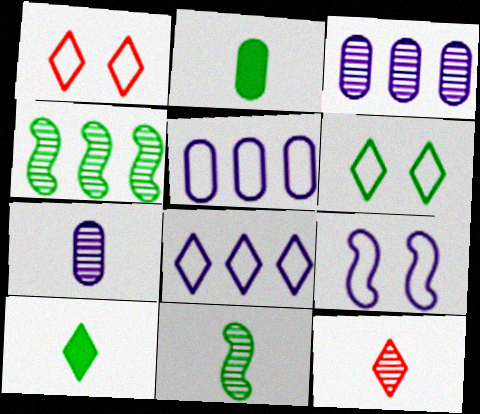[[2, 4, 6], 
[7, 11, 12]]